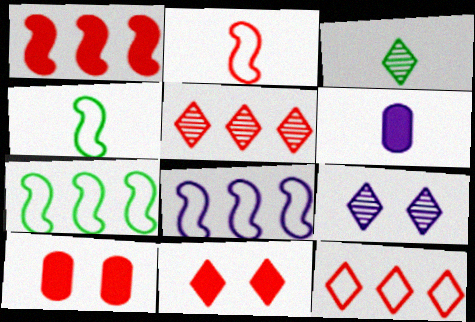[[2, 3, 6], 
[2, 5, 10], 
[3, 5, 9], 
[3, 8, 10], 
[6, 8, 9]]